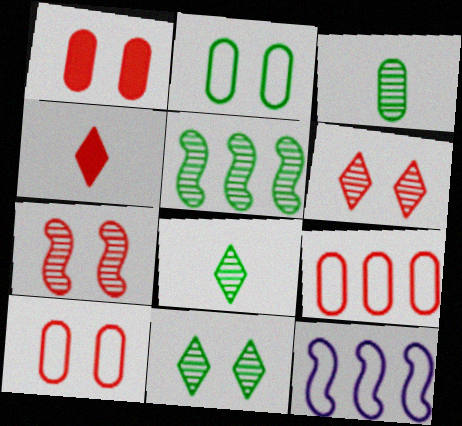[[1, 8, 12], 
[3, 5, 11], 
[4, 7, 9]]